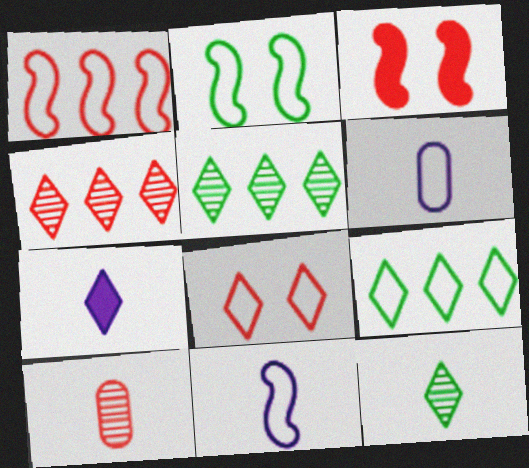[[1, 2, 11], 
[3, 5, 6], 
[5, 7, 8]]